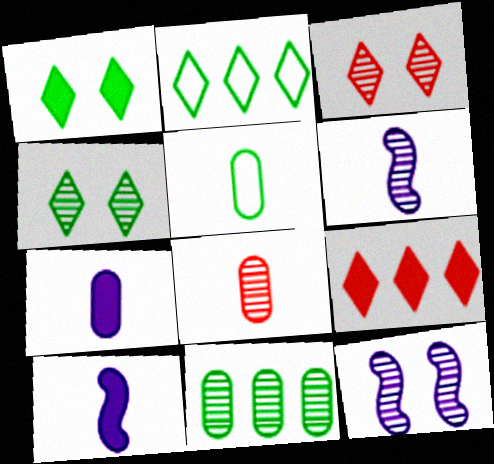[[3, 6, 11], 
[5, 7, 8], 
[5, 9, 12]]